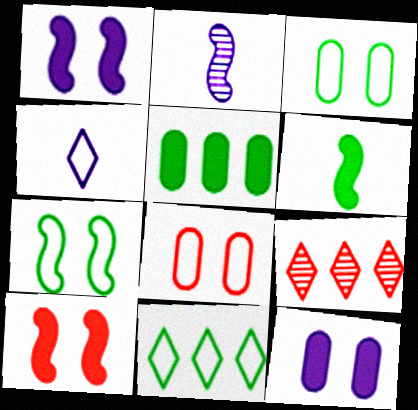[]